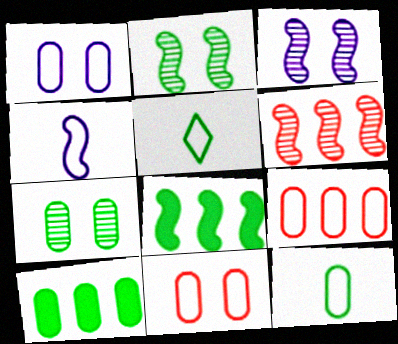[[1, 9, 12], 
[2, 5, 10], 
[5, 7, 8], 
[7, 10, 12]]